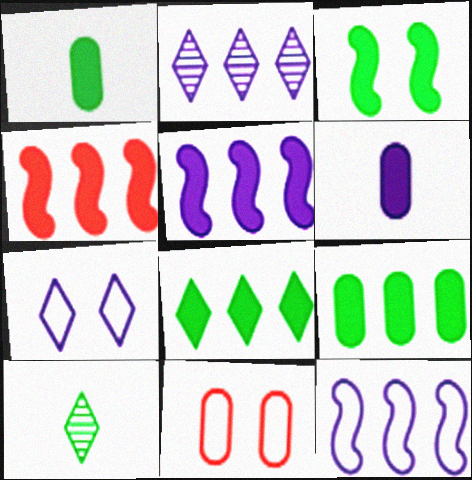[[1, 3, 8], 
[5, 10, 11]]